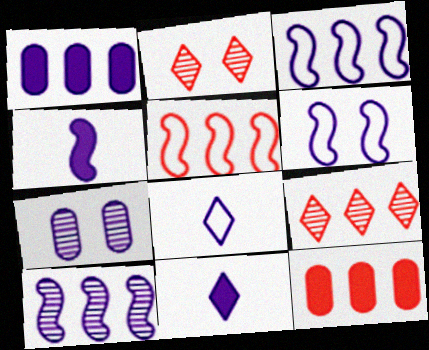[[3, 7, 11], 
[4, 6, 10], 
[5, 9, 12]]